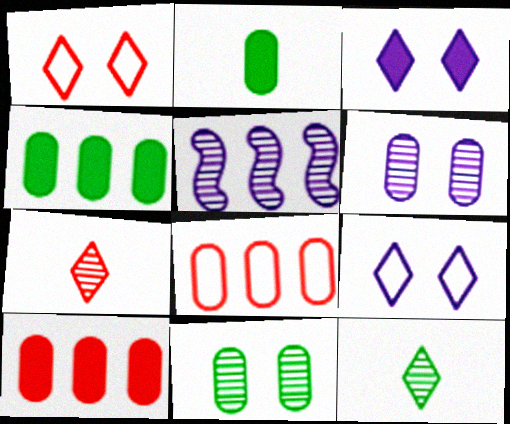[[1, 2, 5], 
[2, 6, 8], 
[5, 7, 11]]